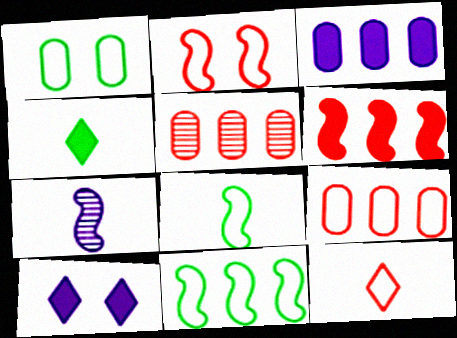[[2, 9, 12], 
[5, 8, 10]]